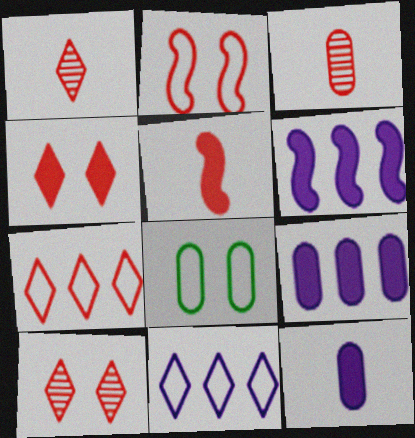[[1, 4, 7], 
[1, 6, 8], 
[3, 8, 9]]